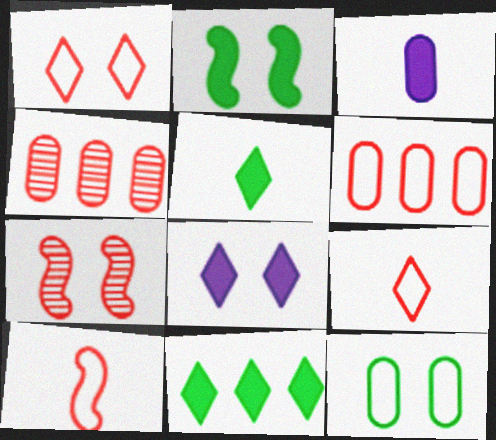[[1, 6, 10], 
[3, 4, 12], 
[7, 8, 12]]